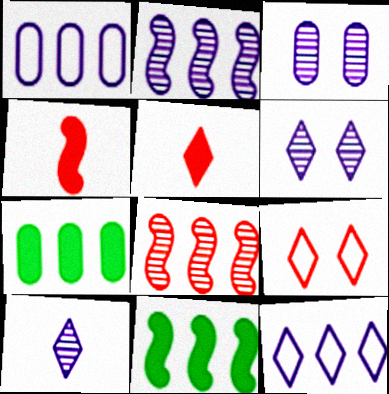[[2, 3, 10], 
[7, 8, 12]]